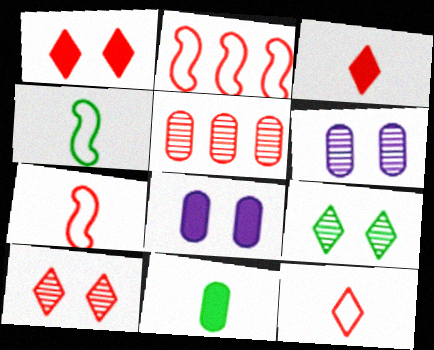[[1, 5, 7]]